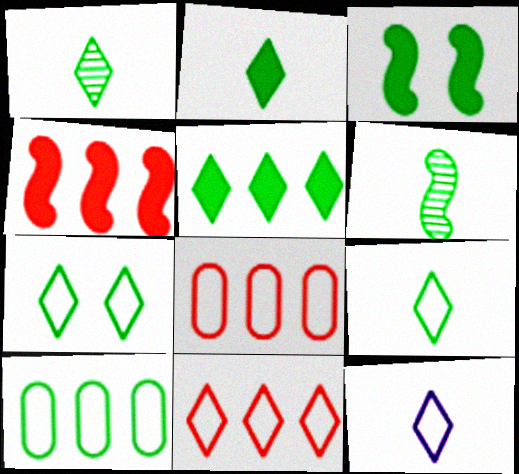[[1, 2, 9], 
[1, 3, 10], 
[1, 5, 7], 
[7, 11, 12]]